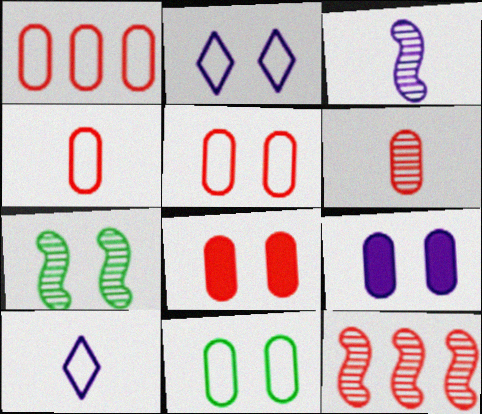[[1, 4, 5], 
[1, 6, 8], 
[2, 7, 8], 
[3, 7, 12]]